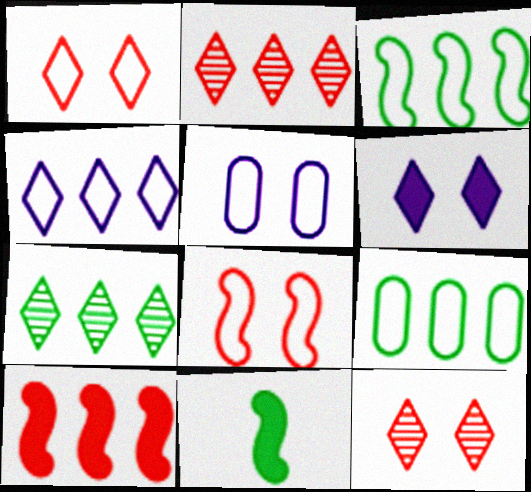[[2, 5, 11]]